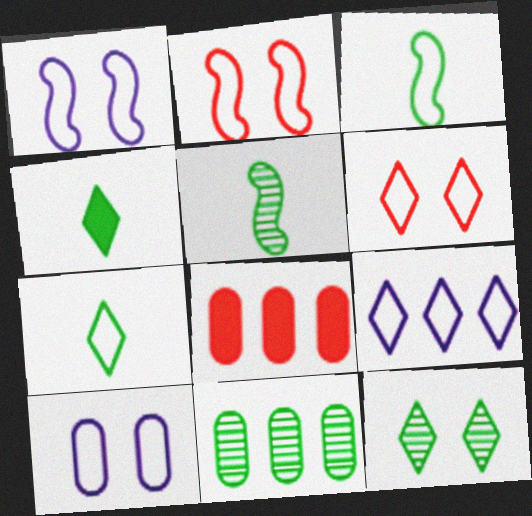[[5, 11, 12], 
[6, 7, 9]]